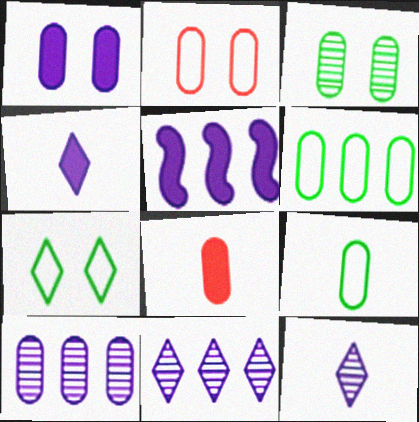[[1, 2, 3], 
[1, 4, 5]]